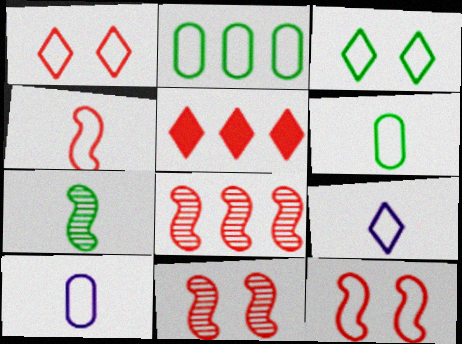[[2, 9, 12], 
[4, 6, 9]]